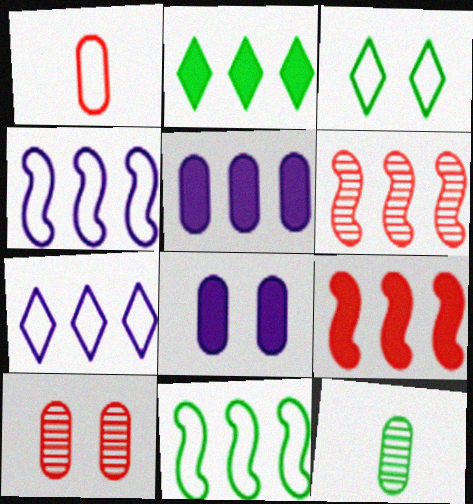[[1, 3, 4], 
[2, 5, 9]]